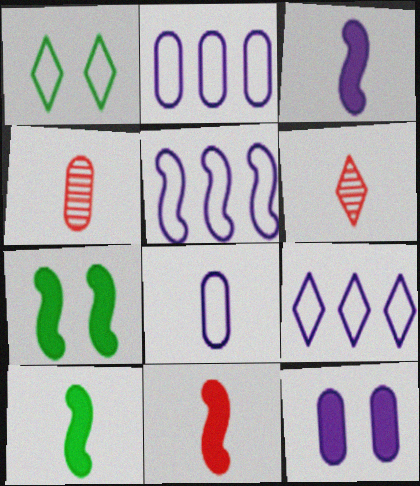[[2, 5, 9], 
[2, 6, 7], 
[3, 10, 11], 
[4, 7, 9], 
[6, 8, 10]]